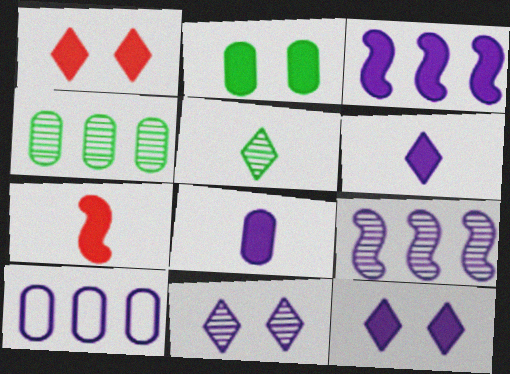[[3, 8, 12]]